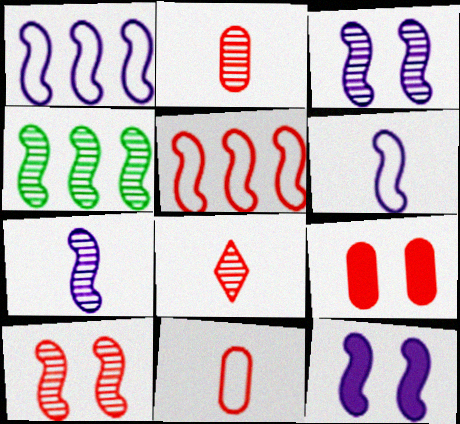[[1, 7, 12], 
[4, 7, 10], 
[5, 8, 9]]